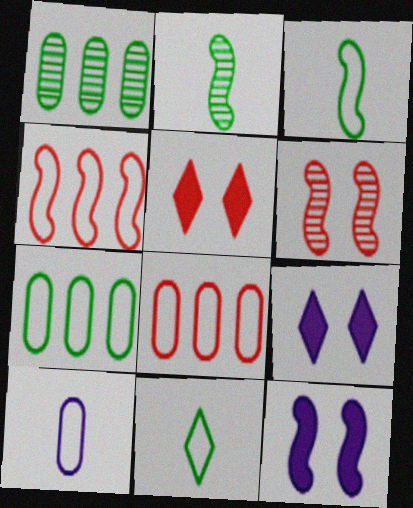[[2, 4, 12], 
[2, 8, 9]]